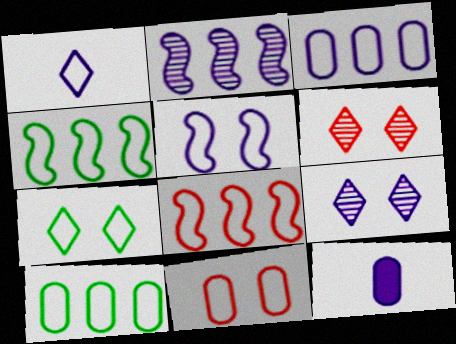[[1, 3, 5], 
[1, 4, 11], 
[4, 6, 12], 
[5, 7, 11]]